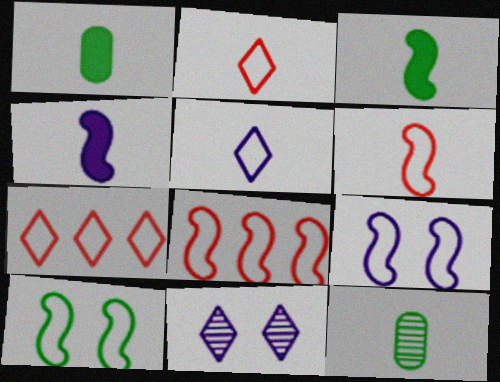[[1, 8, 11], 
[2, 4, 12]]